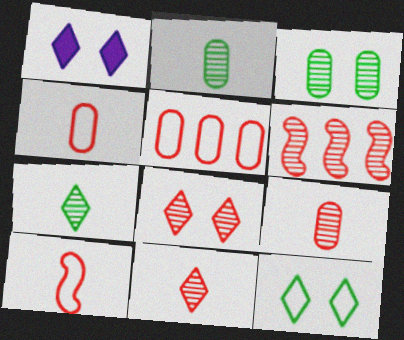[[1, 8, 12], 
[6, 8, 9]]